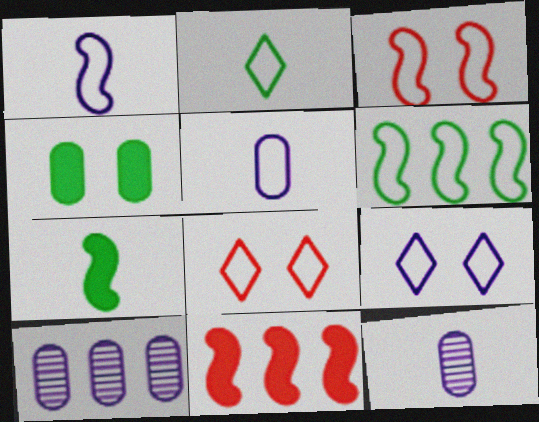[[1, 3, 6], 
[5, 6, 8], 
[7, 8, 10]]